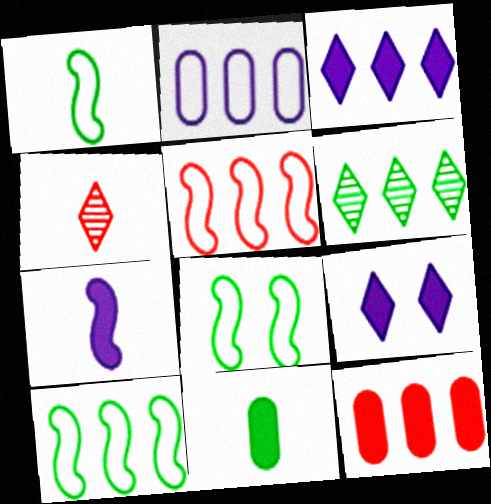[[1, 8, 10], 
[6, 8, 11]]